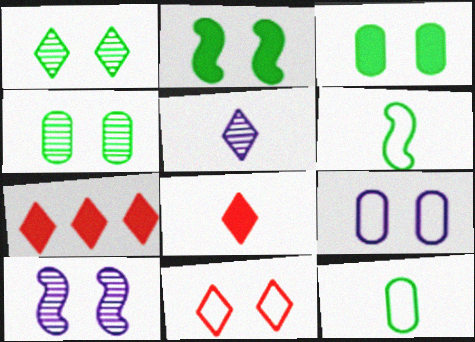[[3, 10, 11], 
[7, 10, 12]]